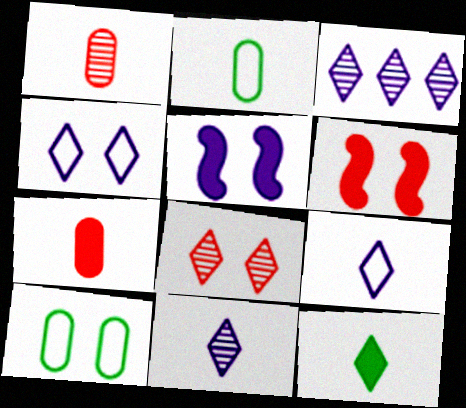[[2, 3, 6], 
[5, 8, 10]]